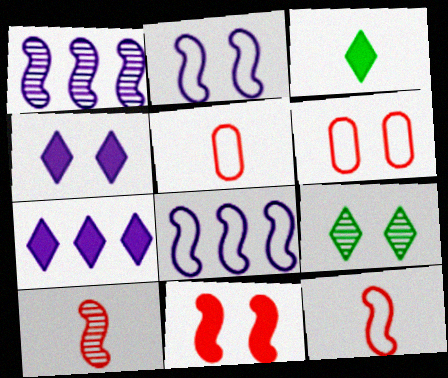[[1, 3, 6]]